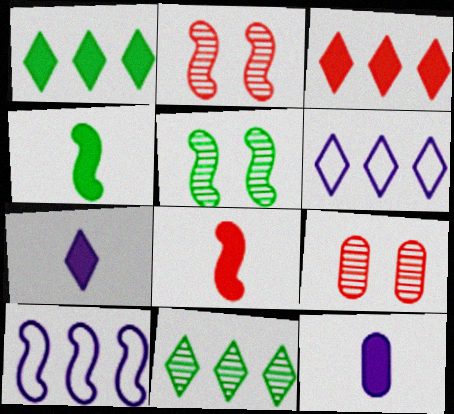[[2, 4, 10], 
[3, 6, 11], 
[4, 6, 9], 
[5, 8, 10]]